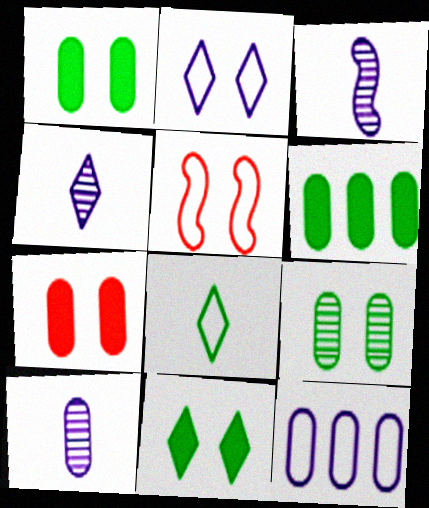[[3, 4, 10], 
[4, 5, 6], 
[5, 8, 12]]